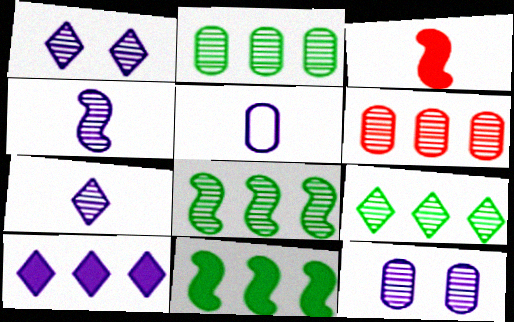[[2, 8, 9]]